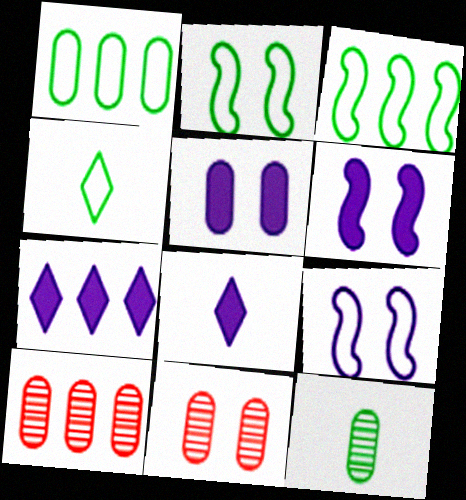[[1, 2, 4], 
[2, 8, 10], 
[3, 7, 10], 
[3, 8, 11], 
[4, 6, 10]]